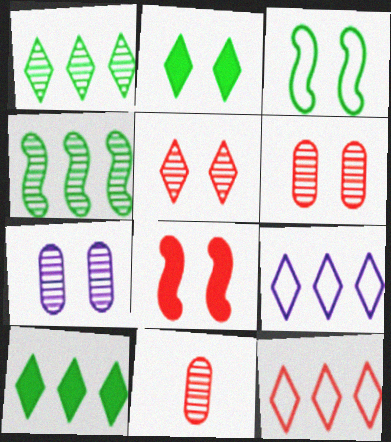[[8, 11, 12]]